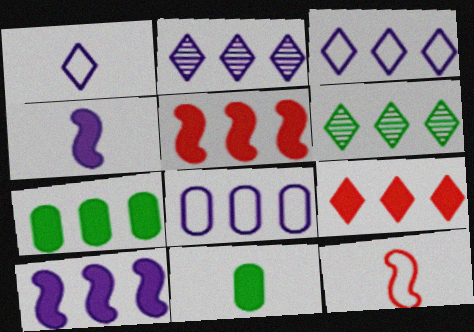[[2, 8, 10], 
[3, 6, 9], 
[5, 6, 8], 
[7, 9, 10]]